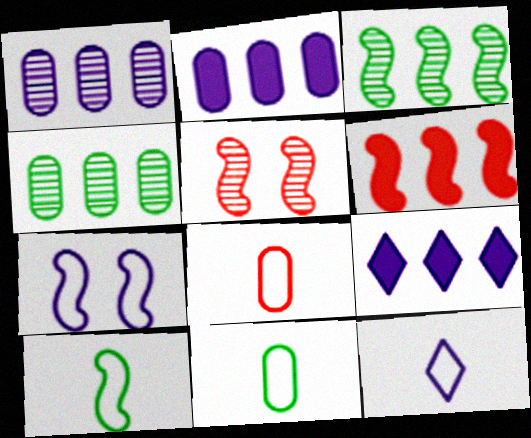[[5, 9, 11], 
[8, 10, 12]]